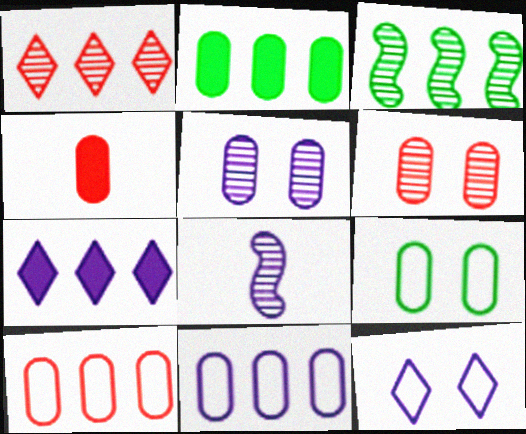[[3, 4, 12], 
[3, 7, 10], 
[4, 6, 10]]